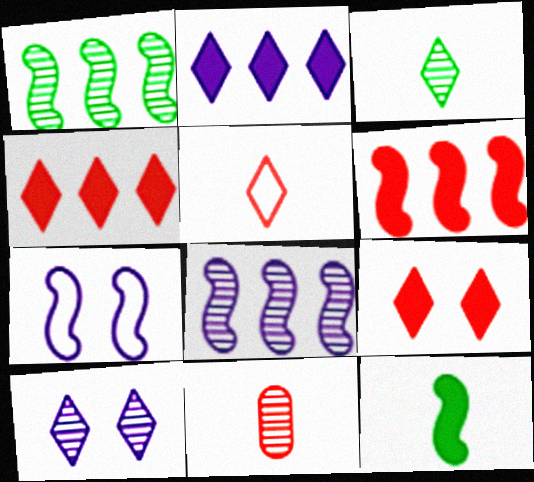[[1, 10, 11]]